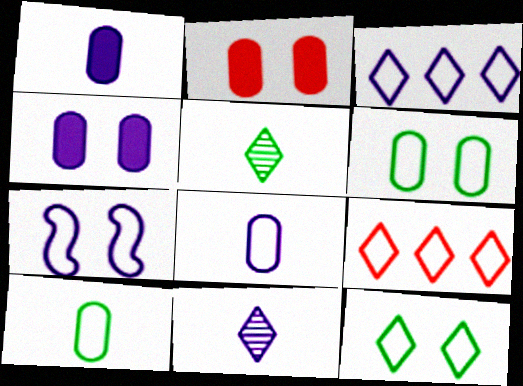[[3, 7, 8], 
[7, 9, 10]]